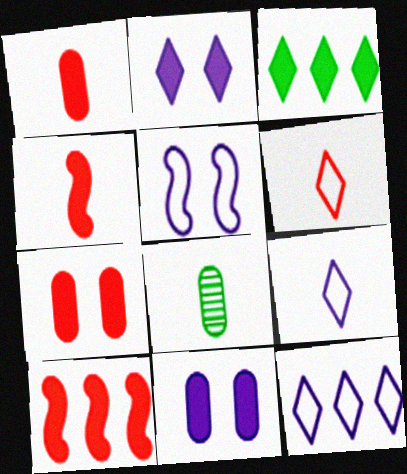[[3, 4, 11], 
[4, 8, 9]]